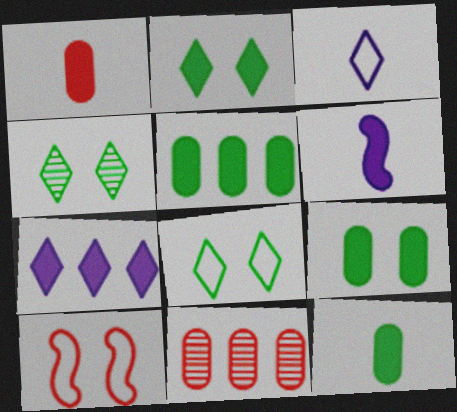[[2, 4, 8], 
[5, 9, 12], 
[6, 8, 11]]